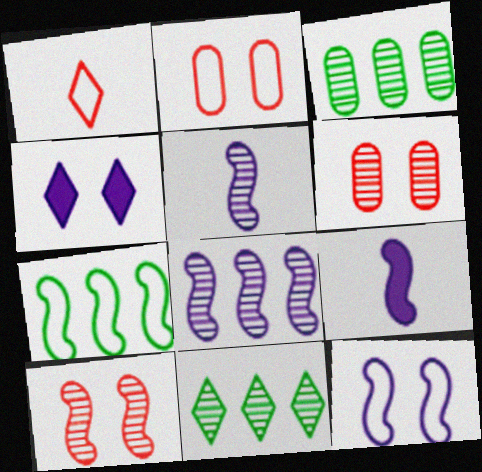[[1, 4, 11], 
[2, 9, 11], 
[5, 6, 11], 
[7, 9, 10], 
[8, 9, 12]]